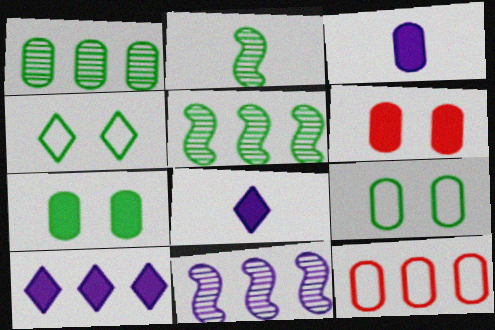[[5, 10, 12]]